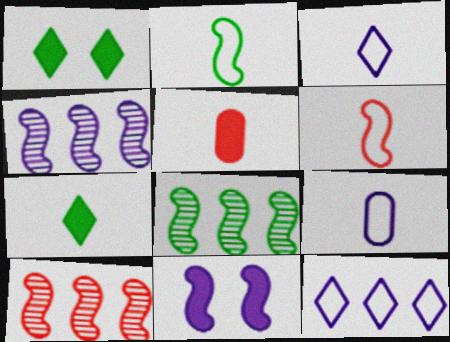[[1, 9, 10], 
[2, 10, 11], 
[4, 8, 10], 
[6, 8, 11]]